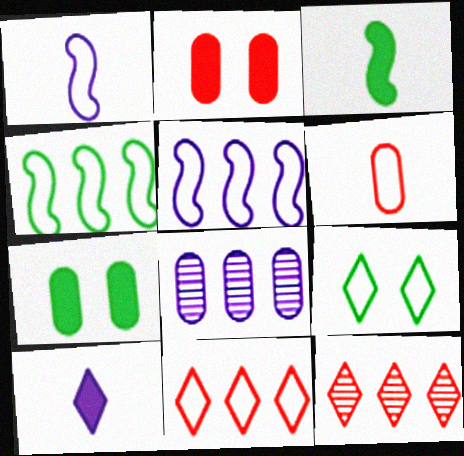[[1, 7, 12], 
[5, 6, 9], 
[6, 7, 8], 
[9, 10, 12]]